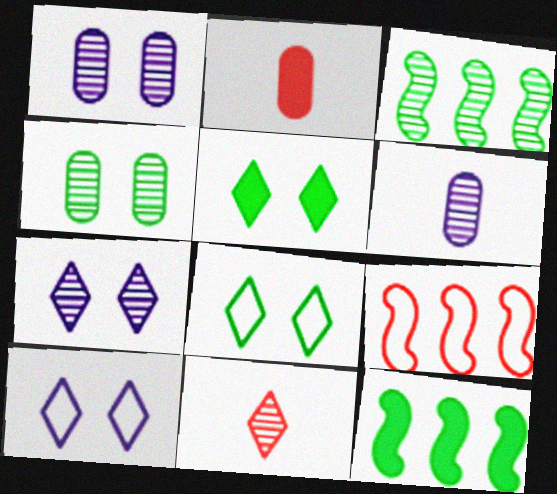[[1, 3, 11], 
[2, 3, 10], 
[5, 6, 9]]